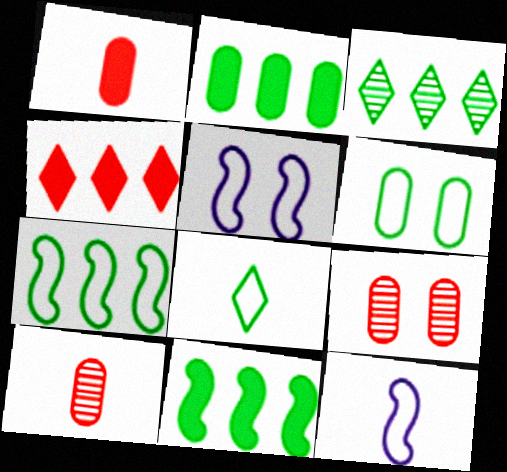[[1, 3, 5], 
[2, 3, 7], 
[6, 7, 8]]